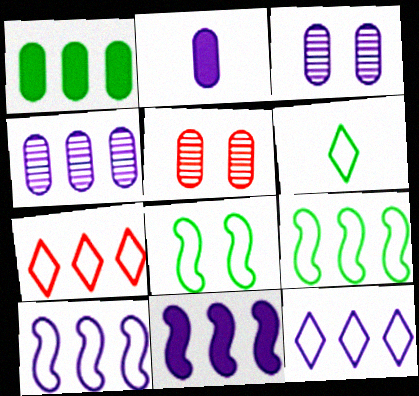[[4, 11, 12], 
[5, 6, 11]]